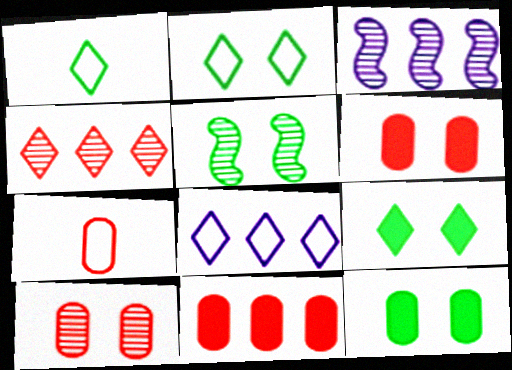[[1, 3, 6], 
[2, 5, 12], 
[3, 7, 9], 
[7, 10, 11]]